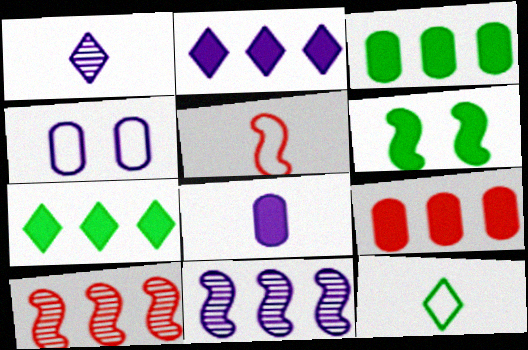[[5, 6, 11]]